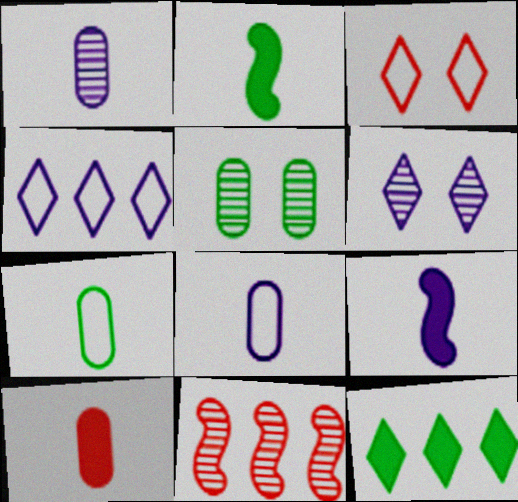[[1, 7, 10], 
[3, 10, 11]]